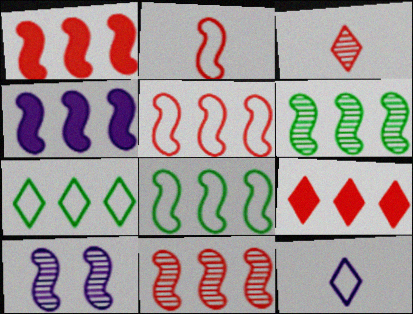[[1, 5, 11], 
[4, 5, 6], 
[4, 8, 11]]